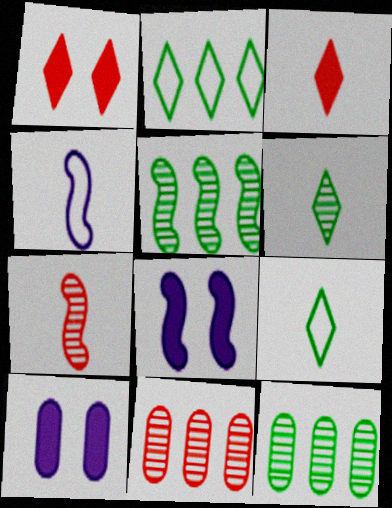[[1, 4, 12], 
[2, 7, 10], 
[8, 9, 11]]